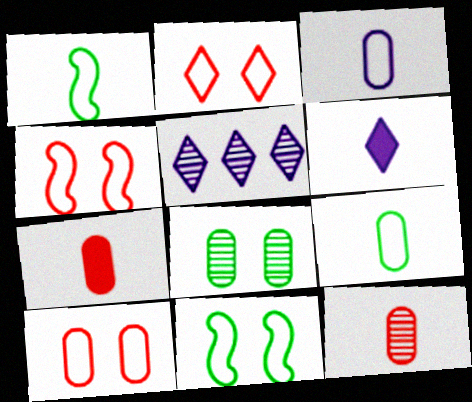[[1, 6, 12], 
[2, 4, 10], 
[5, 7, 11]]